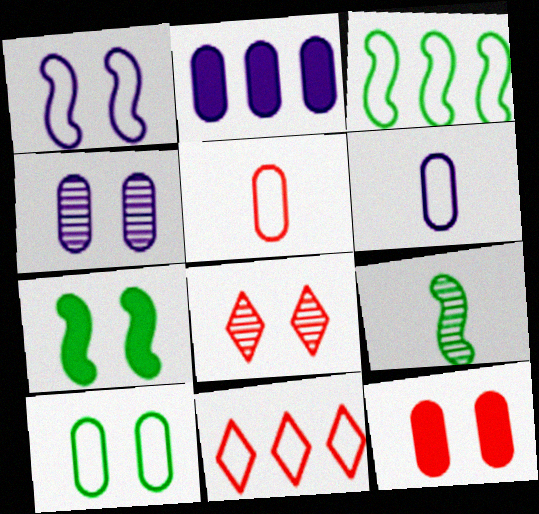[[2, 4, 6], 
[3, 7, 9], 
[4, 10, 12]]